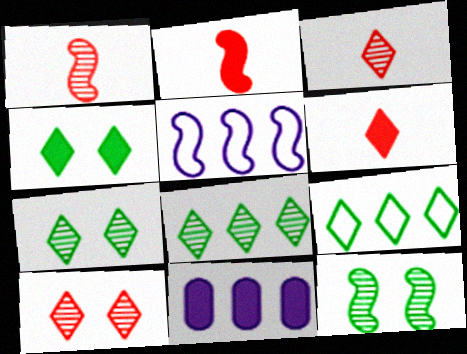[[2, 4, 11], 
[2, 5, 12]]